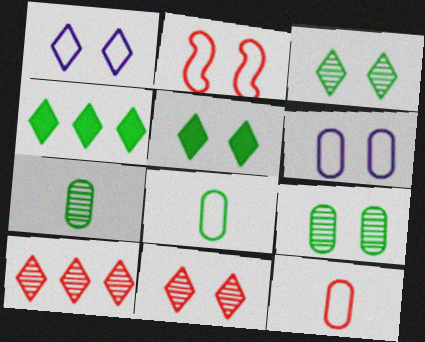[[1, 5, 11]]